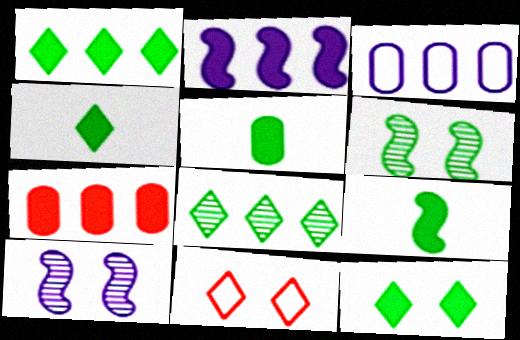[[1, 2, 7], 
[1, 4, 12], 
[4, 5, 9]]